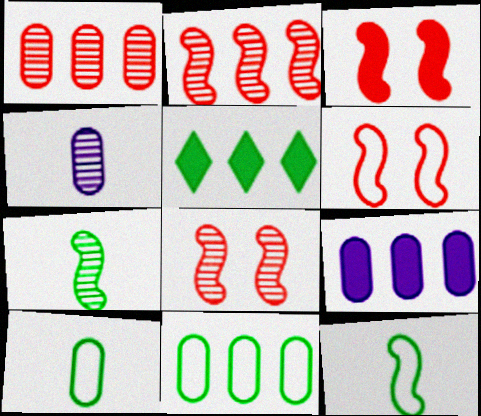[[1, 9, 11], 
[3, 6, 8], 
[4, 5, 6]]